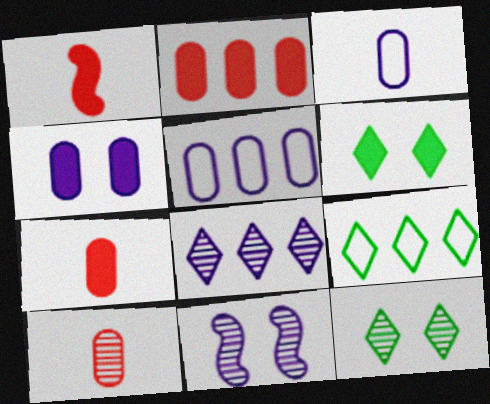[[1, 5, 12], 
[7, 9, 11]]